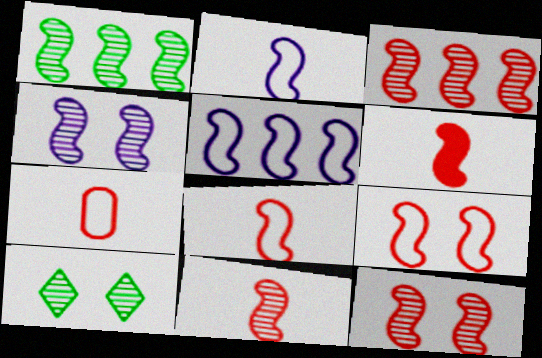[[1, 4, 11], 
[3, 6, 9], 
[3, 11, 12], 
[6, 8, 11]]